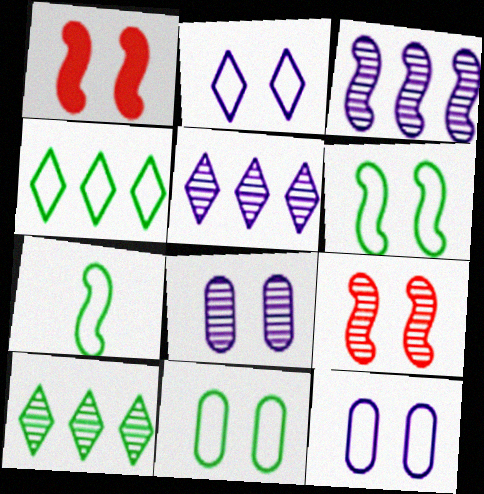[[1, 3, 7], 
[4, 7, 11]]